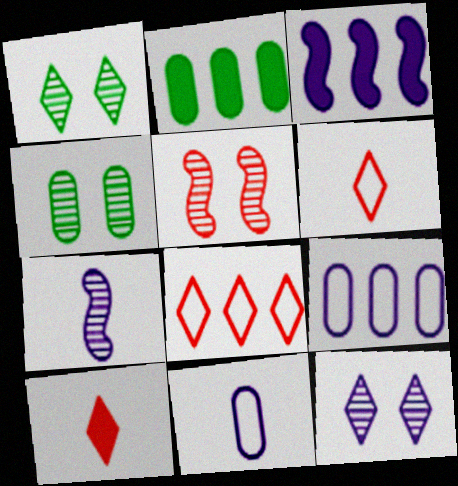[[3, 4, 6], 
[3, 11, 12], 
[4, 5, 12]]